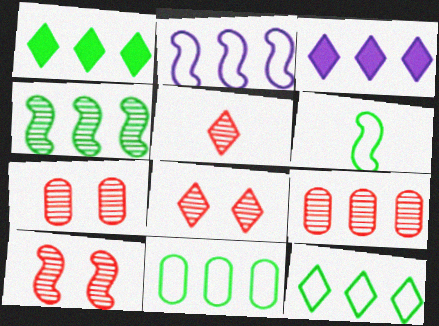[[1, 2, 9], 
[1, 4, 11], 
[3, 6, 7], 
[5, 9, 10], 
[7, 8, 10]]